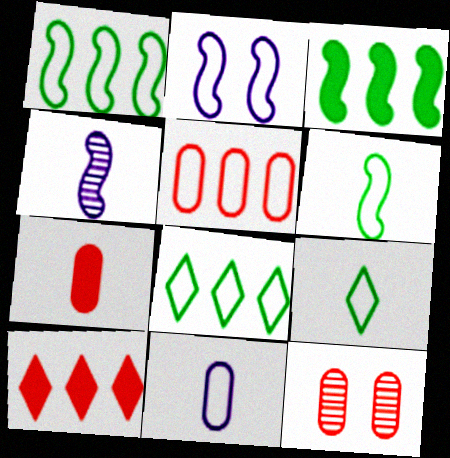[[2, 5, 9], 
[4, 7, 9], 
[5, 7, 12]]